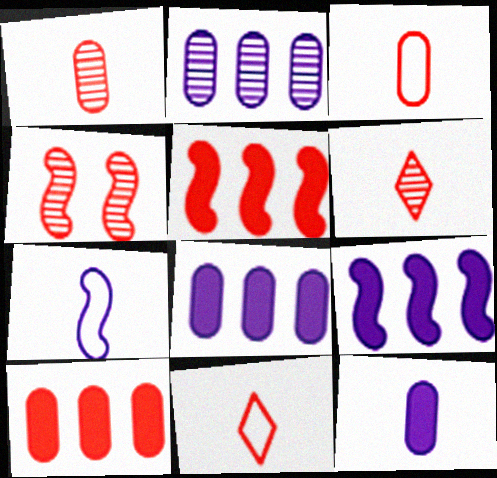[[4, 10, 11]]